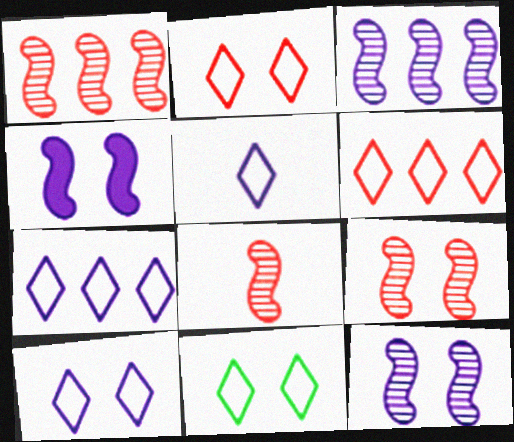[[1, 8, 9], 
[2, 10, 11], 
[5, 6, 11], 
[5, 7, 10]]